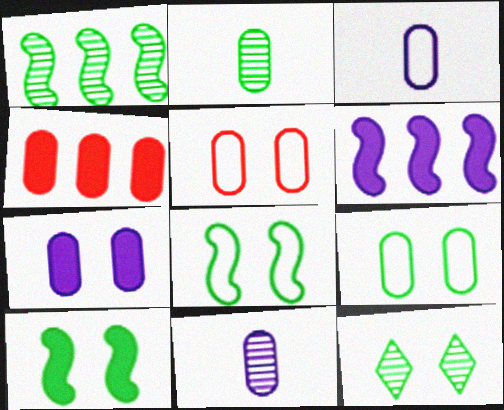[[1, 2, 12], 
[4, 9, 11], 
[9, 10, 12]]